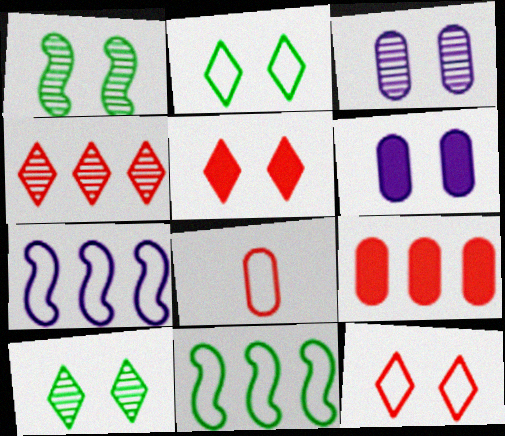[[1, 6, 12], 
[2, 7, 8]]